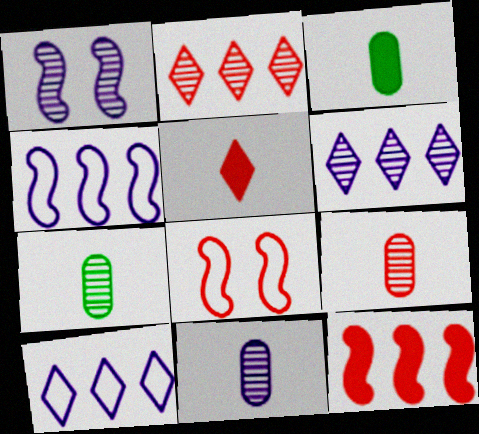[[1, 2, 7], 
[1, 6, 11], 
[3, 6, 8], 
[7, 9, 11]]